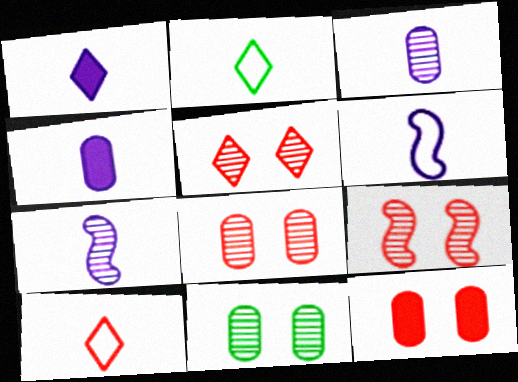[[1, 3, 6], 
[5, 8, 9]]